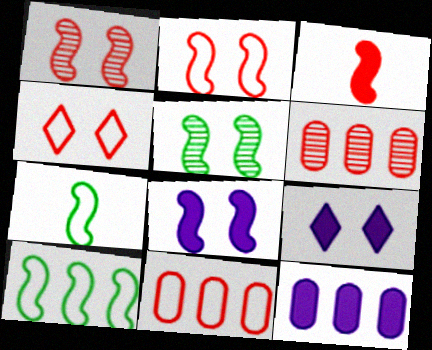[[2, 5, 8], 
[3, 4, 6], 
[6, 7, 9]]